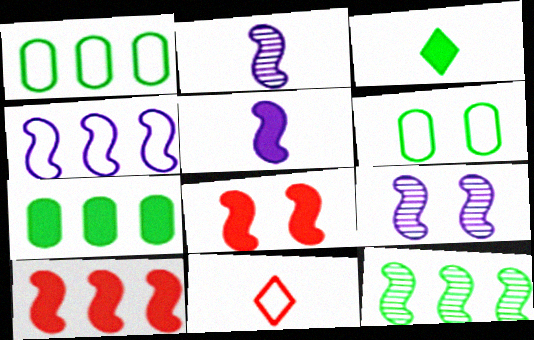[[3, 6, 12], 
[4, 5, 9], 
[4, 6, 11], 
[4, 10, 12], 
[7, 9, 11]]